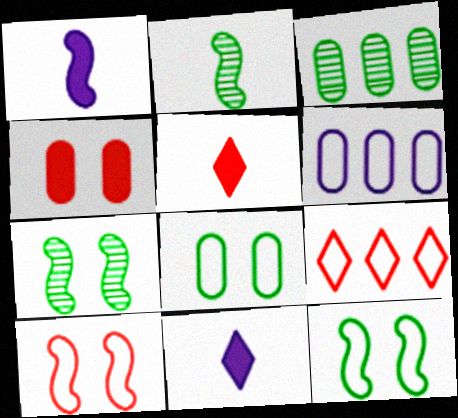[[3, 10, 11], 
[5, 6, 7]]